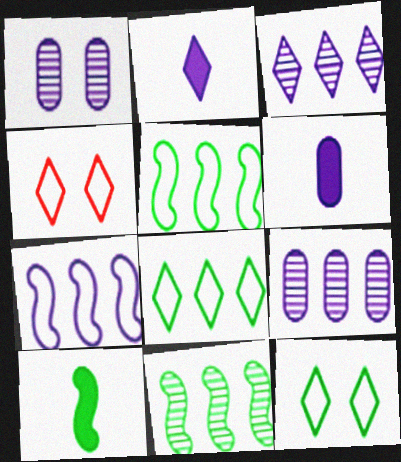[[1, 2, 7], 
[4, 6, 11], 
[4, 9, 10]]